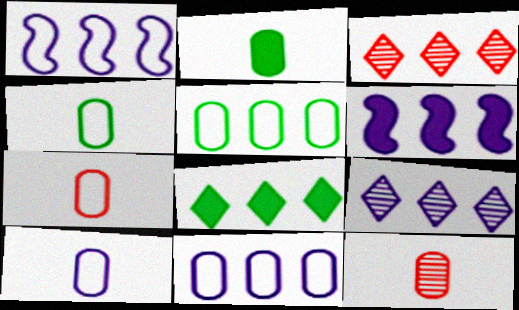[[2, 10, 12], 
[3, 5, 6], 
[4, 7, 10], 
[6, 9, 11]]